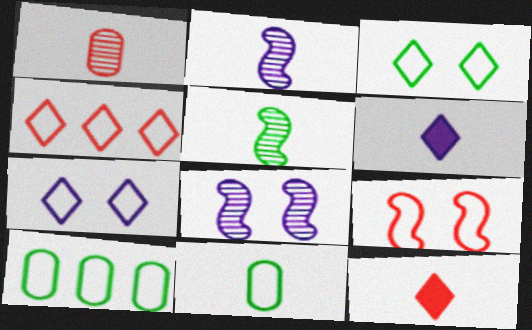[[2, 11, 12], 
[8, 10, 12]]